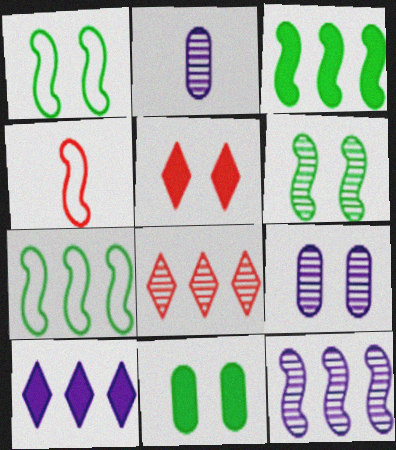[[1, 5, 9], 
[2, 5, 7], 
[2, 6, 8]]